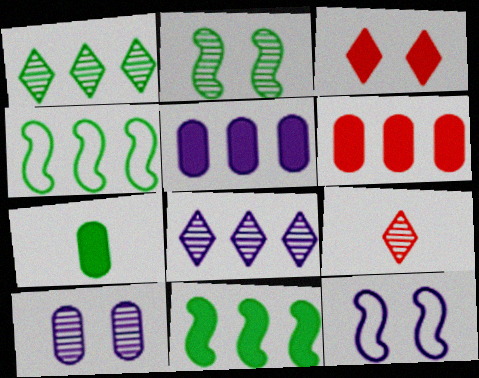[[4, 6, 8]]